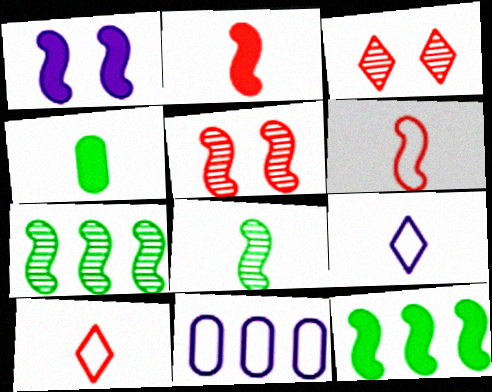[[1, 2, 12], 
[1, 6, 7]]